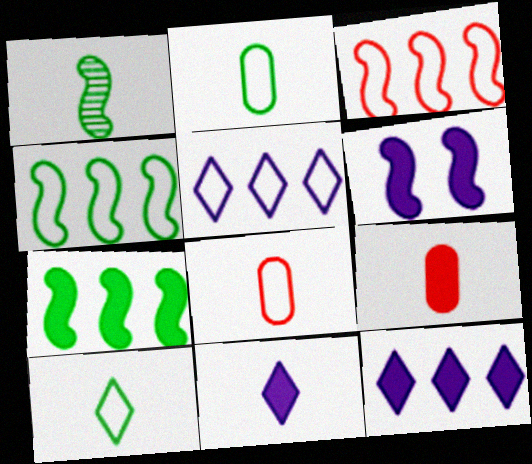[[1, 3, 6], 
[1, 8, 11]]